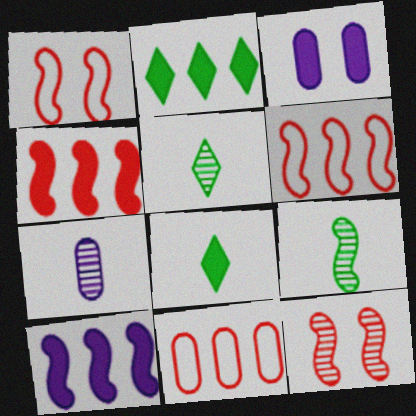[[1, 2, 7], 
[1, 9, 10], 
[3, 4, 8], 
[3, 5, 6]]